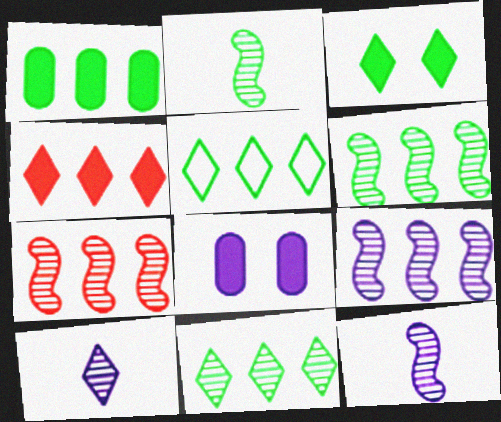[[1, 5, 6], 
[6, 7, 9]]